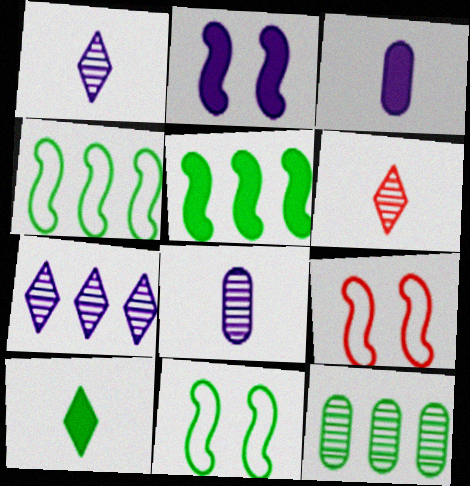[[10, 11, 12]]